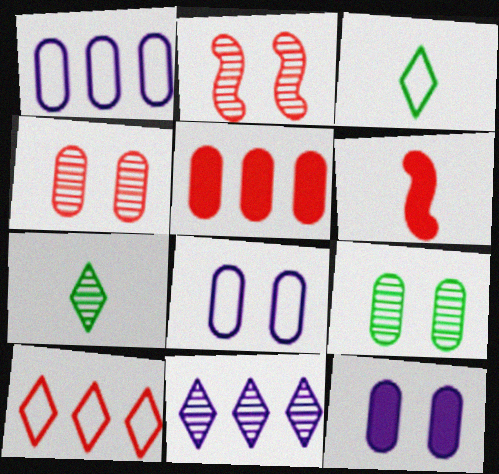[[4, 6, 10]]